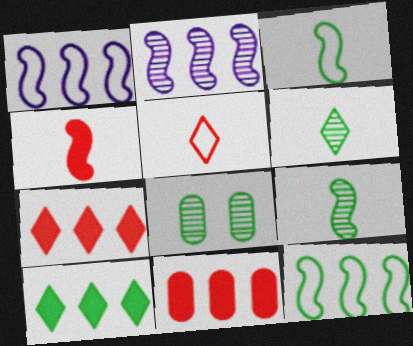[[3, 8, 10]]